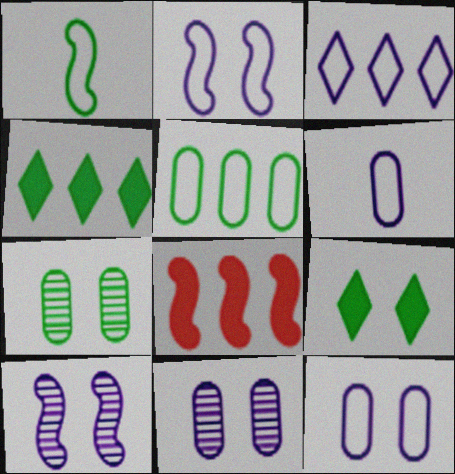[[1, 4, 7], 
[1, 8, 10], 
[2, 3, 6]]